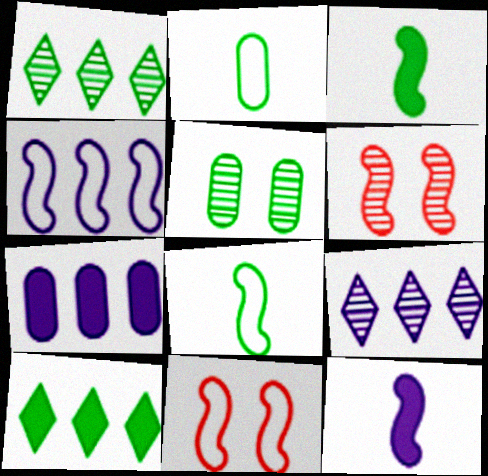[[3, 4, 6], 
[4, 7, 9], 
[4, 8, 11], 
[5, 8, 10]]